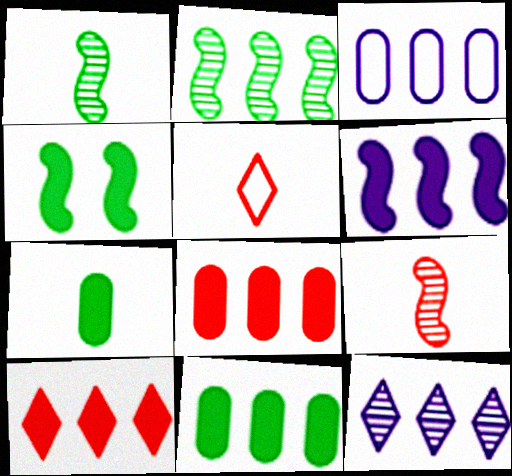[[2, 3, 10], 
[3, 6, 12], 
[6, 10, 11]]